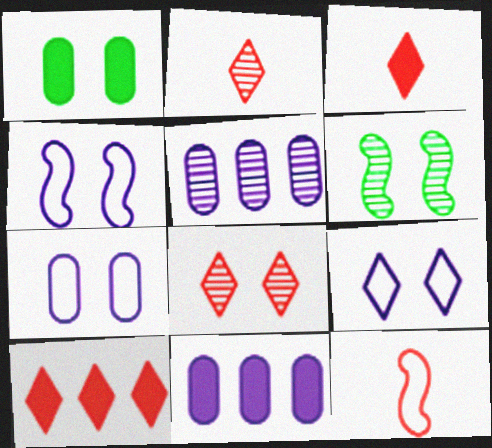[[1, 4, 8], 
[2, 5, 6], 
[4, 7, 9]]